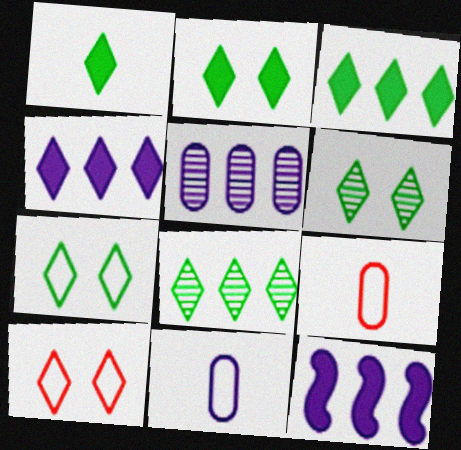[[1, 2, 3], 
[1, 7, 8], 
[2, 6, 7], 
[6, 9, 12]]